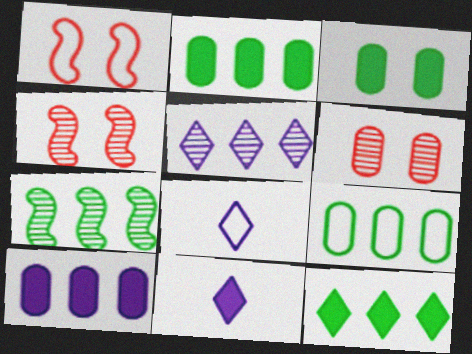[[1, 8, 9], 
[2, 4, 8], 
[4, 9, 11], 
[7, 9, 12]]